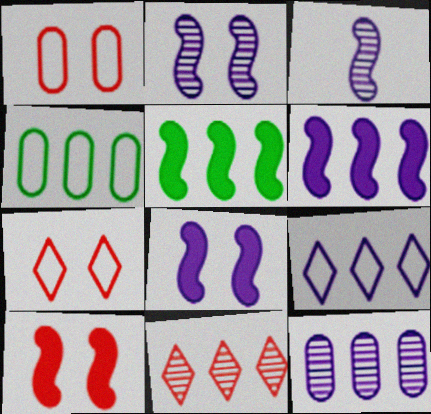[[4, 6, 11], 
[6, 9, 12]]